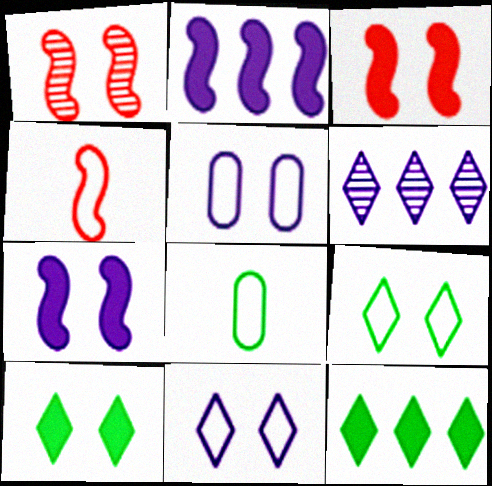[[1, 5, 10], 
[3, 6, 8]]